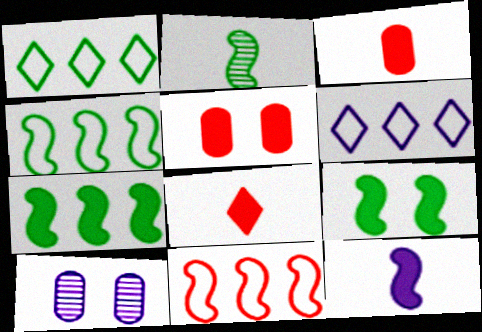[[2, 4, 9], 
[2, 5, 6], 
[4, 8, 10], 
[6, 10, 12]]